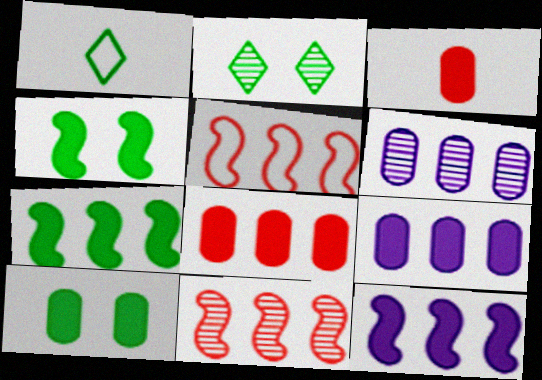[[3, 9, 10]]